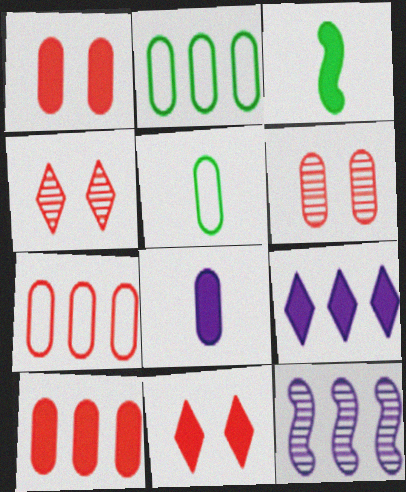[[1, 3, 9], 
[2, 6, 8], 
[5, 11, 12]]